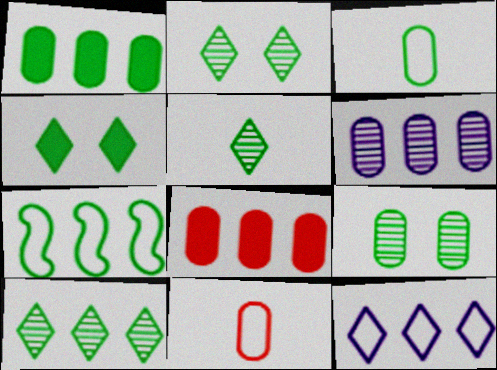[[1, 3, 9], 
[1, 7, 10], 
[2, 5, 10]]